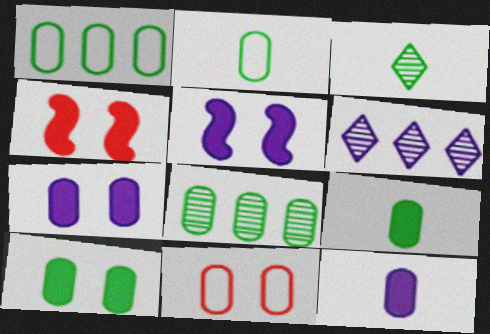[[2, 4, 6], 
[2, 8, 10], 
[8, 11, 12]]